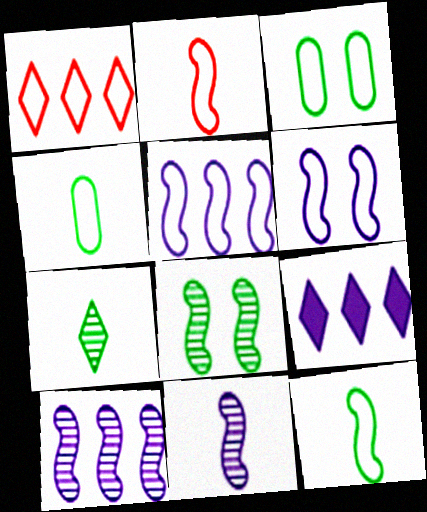[[1, 4, 6]]